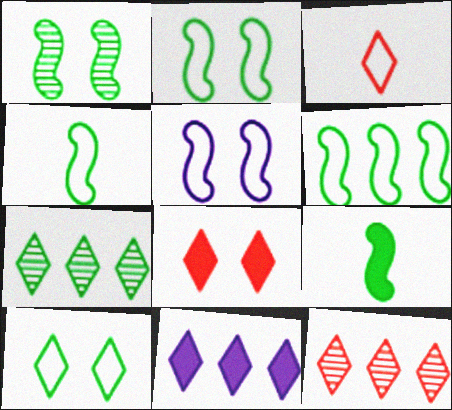[[1, 6, 9], 
[2, 4, 6], 
[3, 8, 12]]